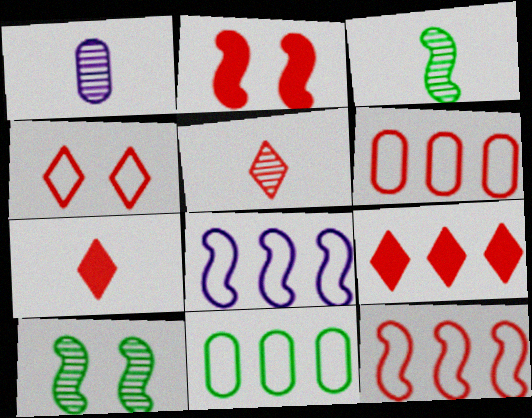[[1, 3, 5], 
[2, 3, 8], 
[2, 5, 6], 
[4, 5, 9]]